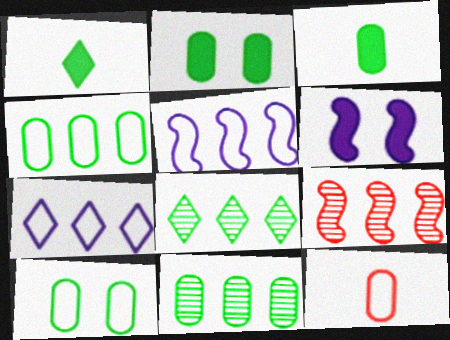[[3, 10, 11], 
[6, 8, 12]]